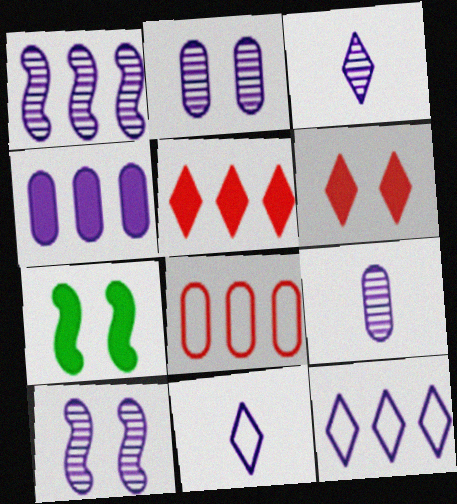[[1, 2, 3], 
[1, 4, 12], 
[3, 7, 8], 
[4, 10, 11]]